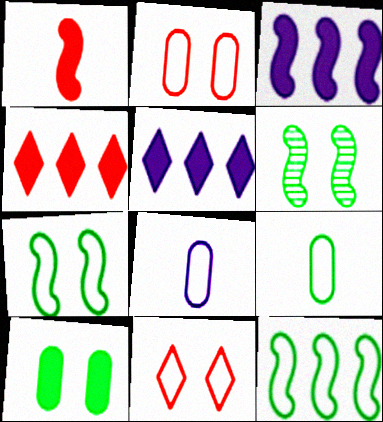[[1, 5, 10], 
[4, 6, 8], 
[8, 11, 12]]